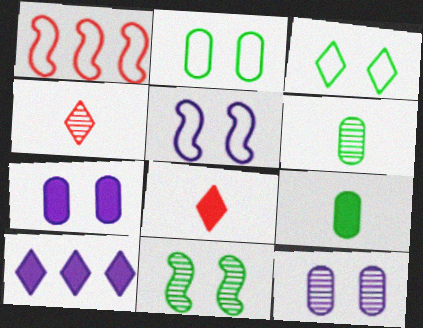[[3, 4, 10]]